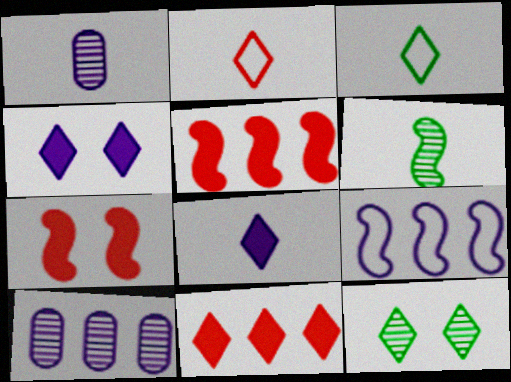[[1, 4, 9], 
[3, 7, 10], 
[6, 7, 9]]